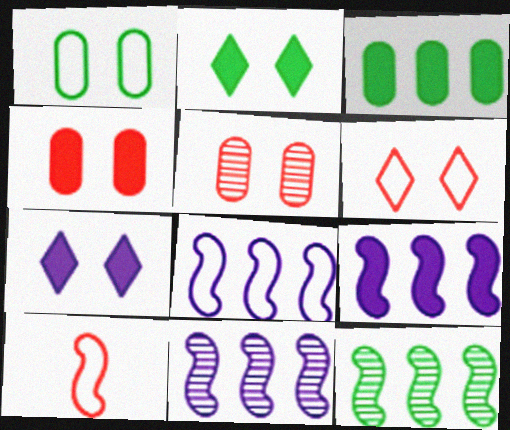[[8, 9, 11]]